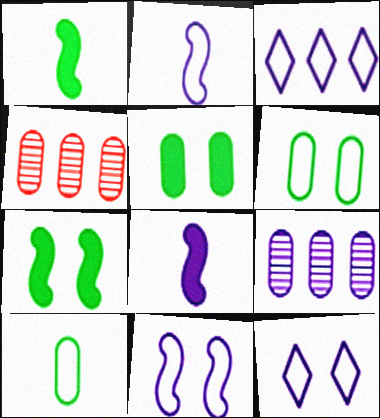[[1, 4, 12], 
[8, 9, 12]]